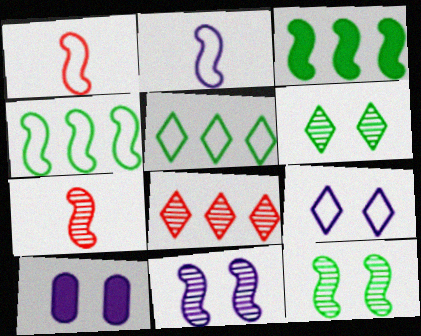[[1, 3, 11], 
[5, 7, 10], 
[9, 10, 11]]